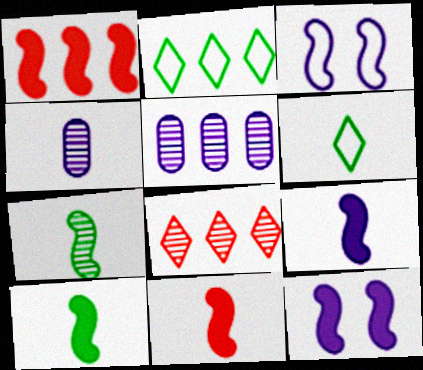[[1, 2, 5], 
[1, 3, 7], 
[1, 10, 12], 
[4, 6, 11], 
[9, 10, 11]]